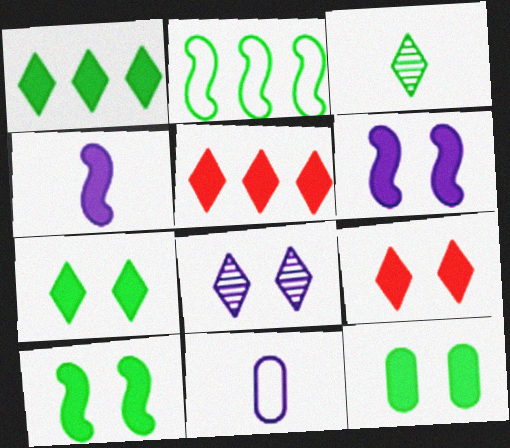[[2, 3, 12], 
[4, 5, 12], 
[6, 9, 12], 
[7, 10, 12]]